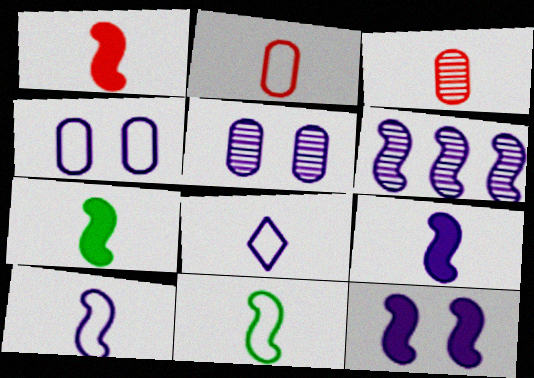[[1, 7, 9], 
[2, 8, 11], 
[3, 7, 8], 
[6, 10, 12]]